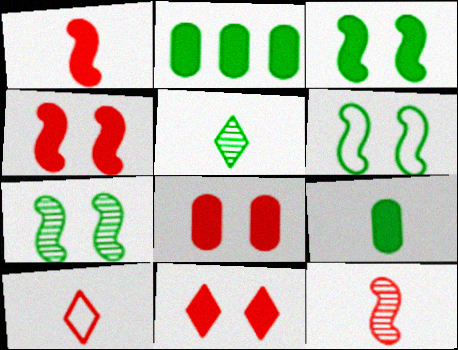[[2, 5, 6], 
[3, 6, 7], 
[4, 8, 11]]